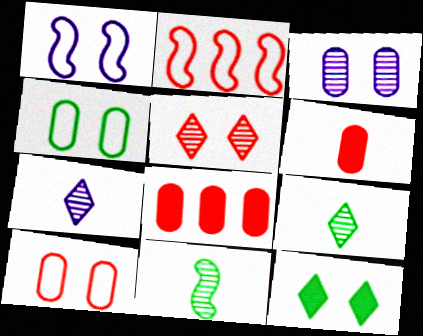[[1, 8, 9], 
[2, 5, 6]]